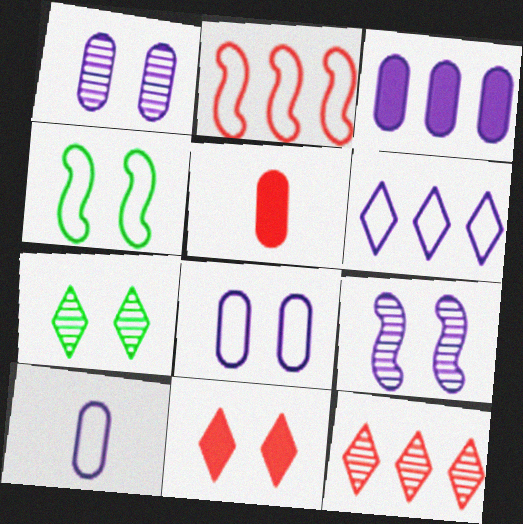[[1, 3, 10], 
[1, 4, 11]]